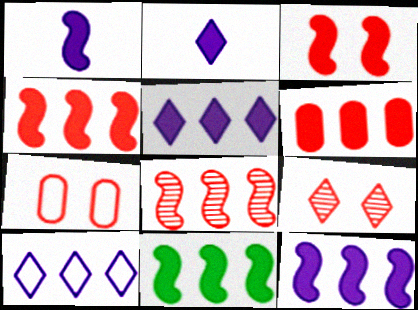[[1, 3, 11], 
[3, 7, 9], 
[4, 11, 12], 
[5, 6, 11]]